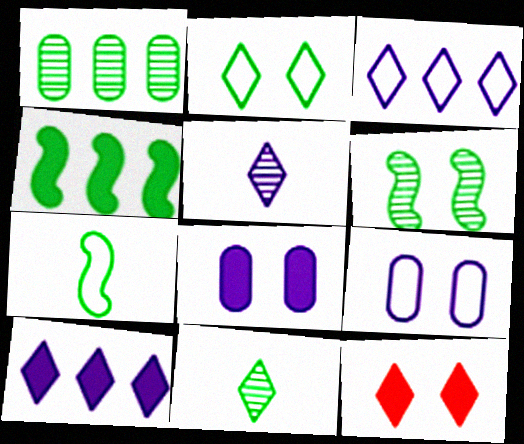[[1, 6, 11], 
[3, 11, 12], 
[4, 6, 7], 
[6, 9, 12]]